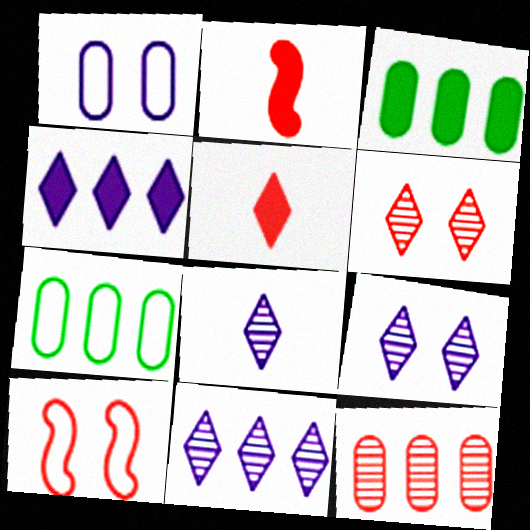[[2, 7, 9], 
[3, 8, 10], 
[5, 10, 12], 
[8, 9, 11]]